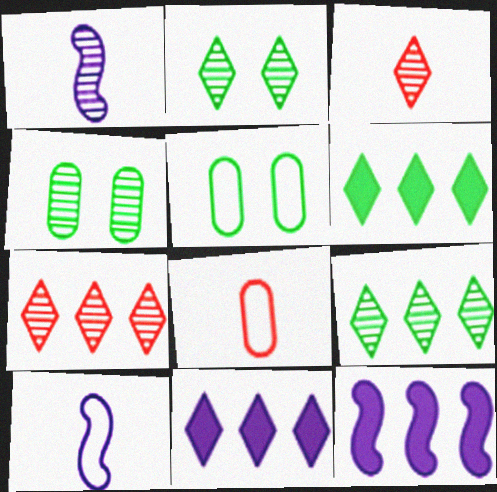[[1, 4, 7], 
[2, 8, 12], 
[3, 5, 12]]